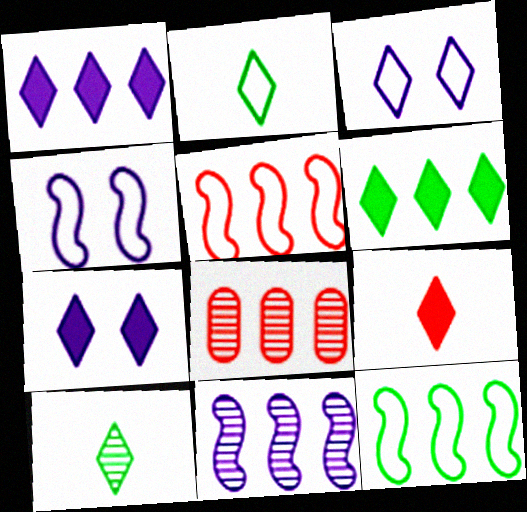[[1, 8, 12], 
[6, 7, 9]]